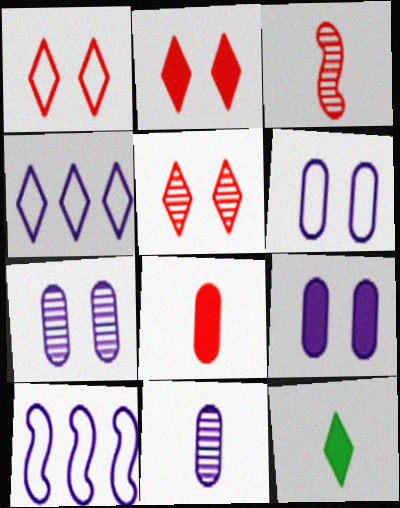[[1, 2, 5], 
[4, 5, 12], 
[6, 7, 9]]